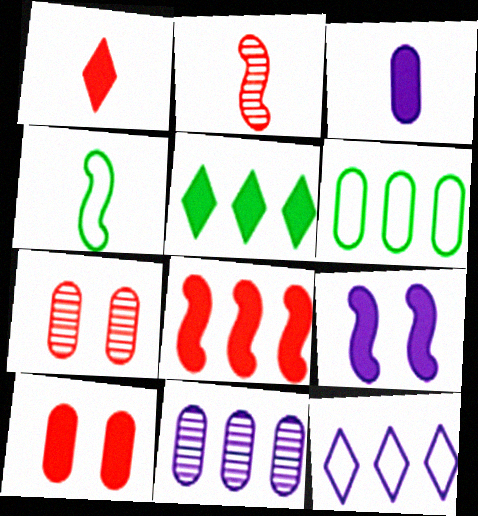[[1, 8, 10], 
[3, 6, 7]]